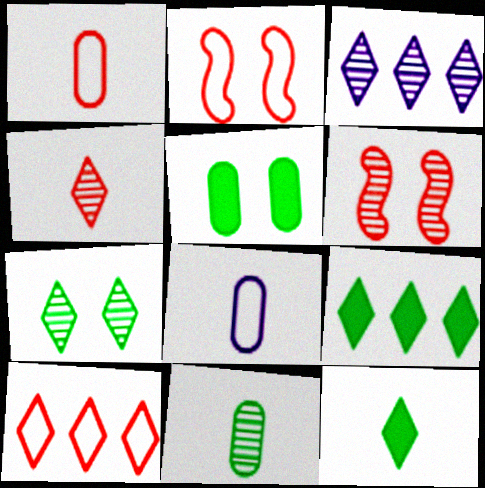[[1, 2, 10], 
[3, 4, 7], 
[3, 6, 11], 
[3, 9, 10], 
[6, 8, 9]]